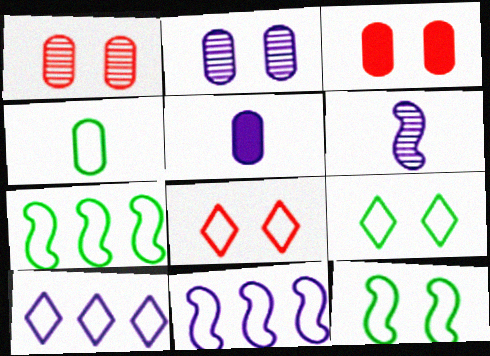[[4, 7, 9], 
[4, 8, 11]]